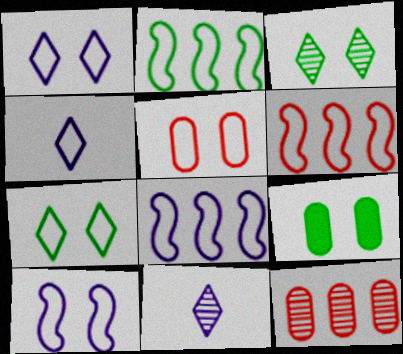[[2, 4, 5], 
[2, 6, 8], 
[5, 7, 10], 
[6, 9, 11]]